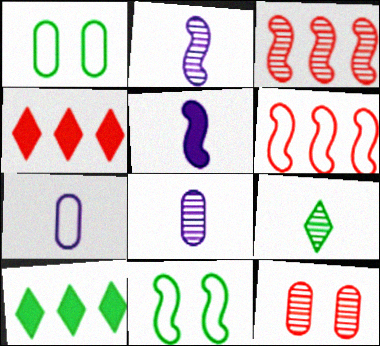[[1, 2, 4], 
[3, 5, 11], 
[4, 8, 11]]